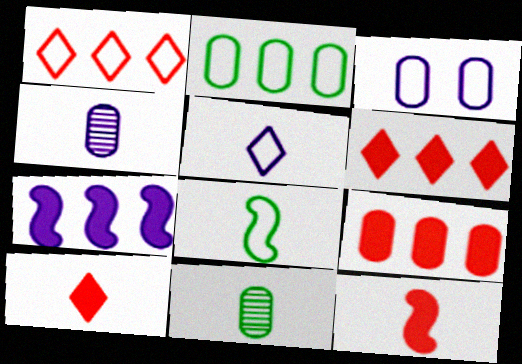[[1, 3, 8], 
[3, 9, 11], 
[4, 8, 10], 
[5, 11, 12]]